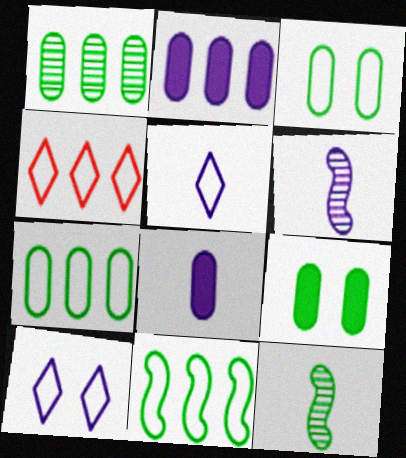[[2, 6, 10], 
[4, 6, 9], 
[5, 6, 8]]